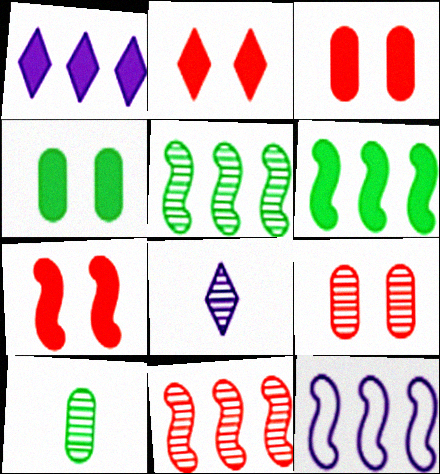[[2, 3, 7], 
[2, 10, 12], 
[5, 8, 9], 
[6, 11, 12]]